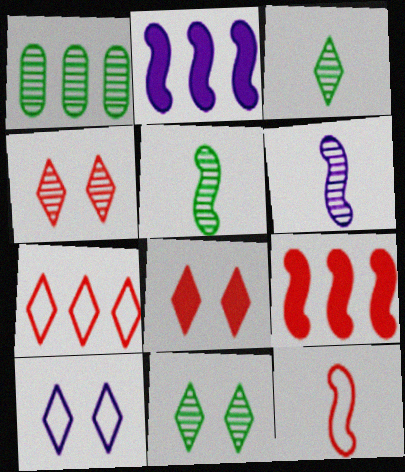[[1, 2, 7], 
[1, 4, 6], 
[1, 5, 11], 
[8, 10, 11]]